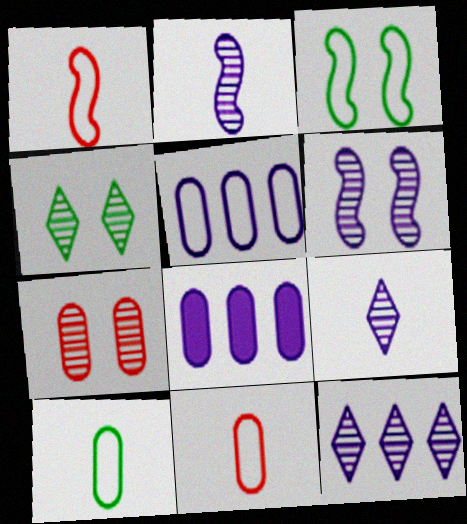[[1, 4, 8], 
[4, 6, 7], 
[7, 8, 10]]